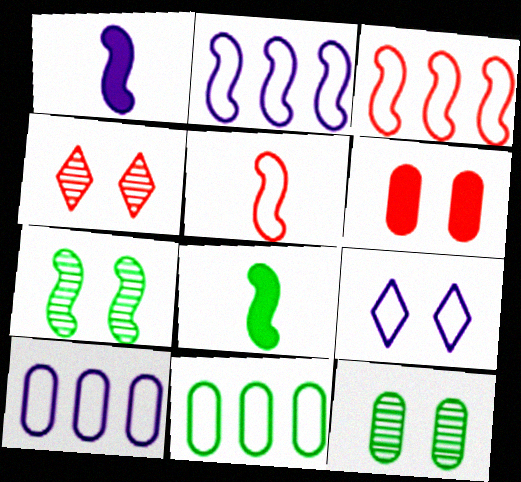[[1, 3, 7], 
[1, 4, 11], 
[4, 8, 10], 
[5, 9, 11], 
[6, 7, 9]]